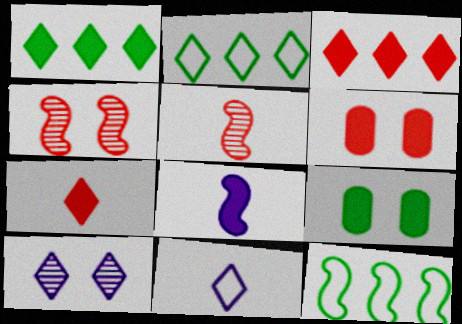[[1, 6, 8], 
[2, 7, 10], 
[3, 8, 9], 
[4, 8, 12]]